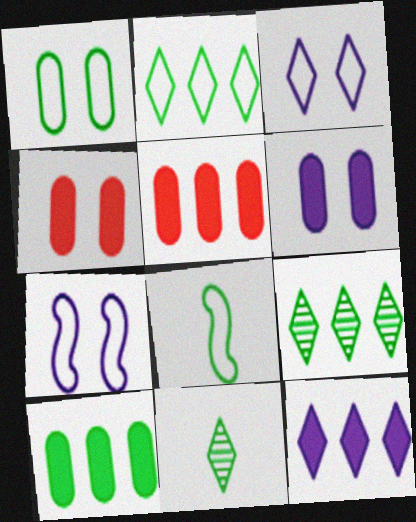[[1, 2, 8], 
[5, 7, 11]]